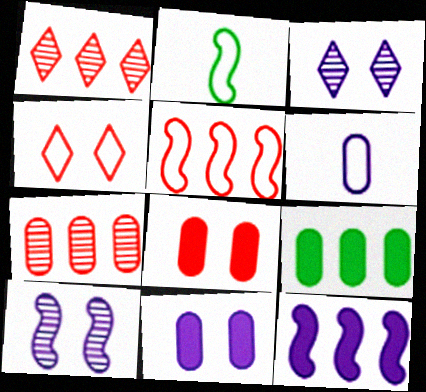[[1, 2, 11], 
[3, 6, 12]]